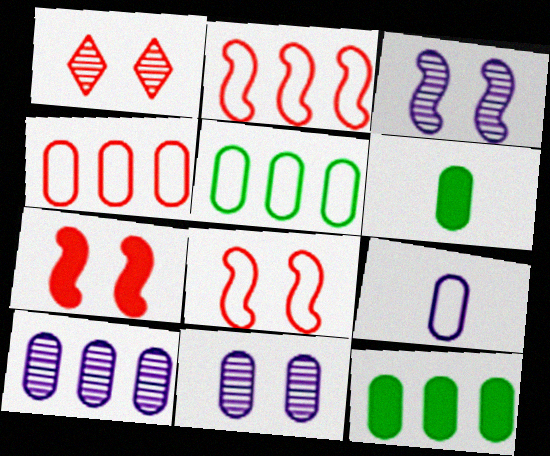[[4, 6, 11], 
[4, 10, 12]]